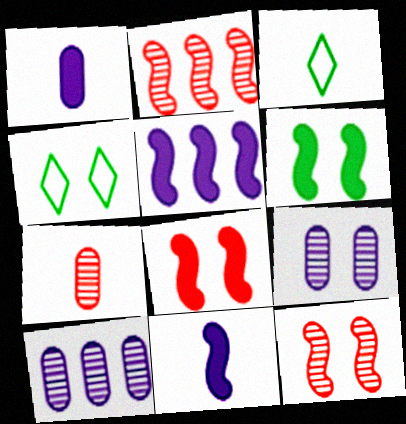[[1, 2, 4], 
[3, 7, 11], 
[3, 8, 10], 
[4, 5, 7], 
[4, 8, 9]]